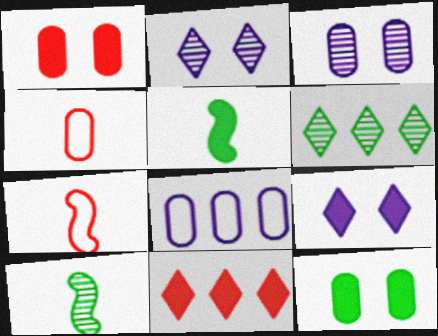[]